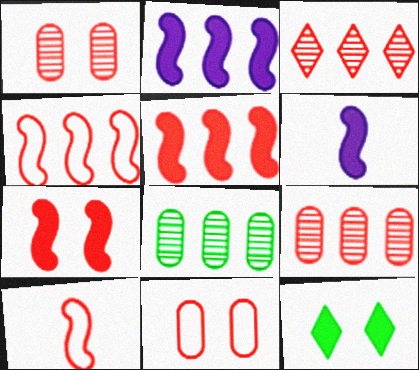[]